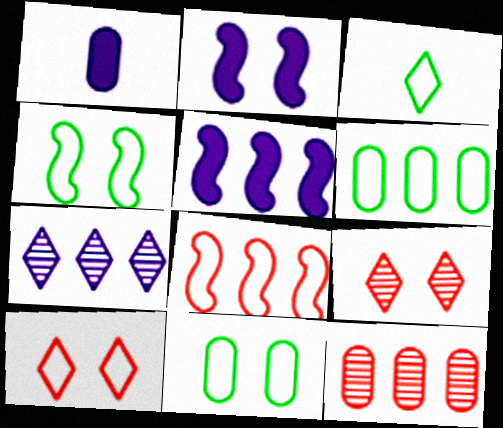[[1, 11, 12], 
[2, 3, 12], 
[2, 9, 11], 
[3, 4, 6]]